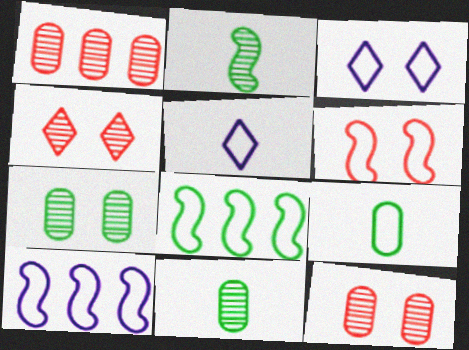[]